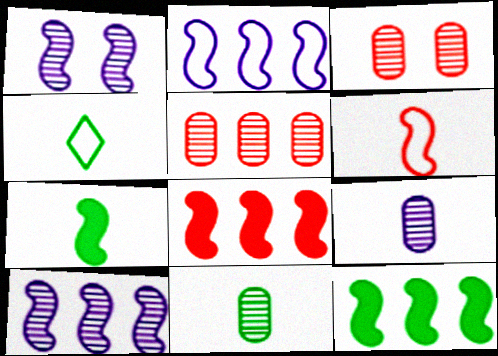[[1, 6, 12], 
[4, 7, 11]]